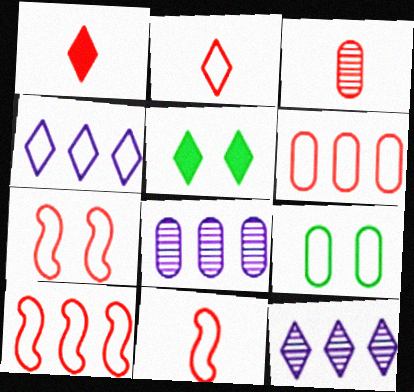[[1, 3, 11], 
[2, 5, 12], 
[2, 6, 7], 
[4, 9, 11], 
[5, 8, 11], 
[7, 10, 11]]